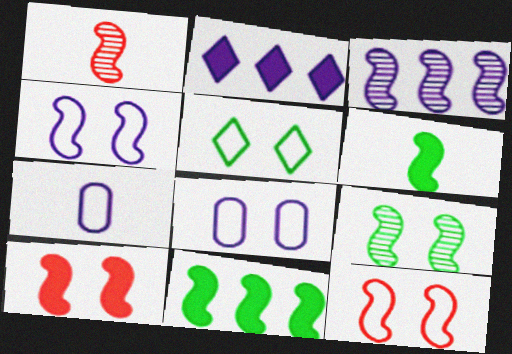[[1, 3, 9], 
[1, 4, 11], 
[3, 6, 12], 
[4, 9, 10], 
[5, 8, 12]]